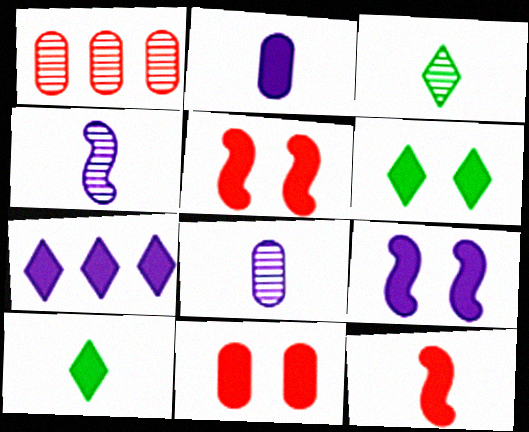[[2, 7, 9], 
[2, 10, 12], 
[6, 9, 11]]